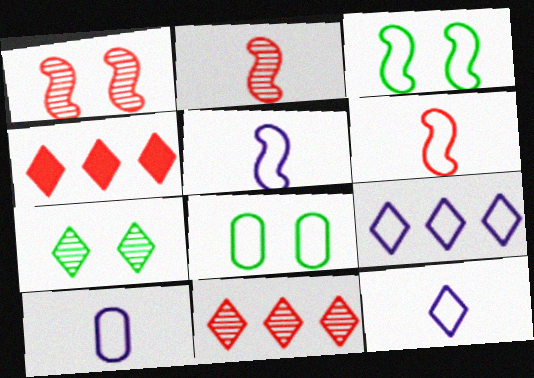[[4, 7, 12], 
[5, 10, 12], 
[6, 8, 9]]